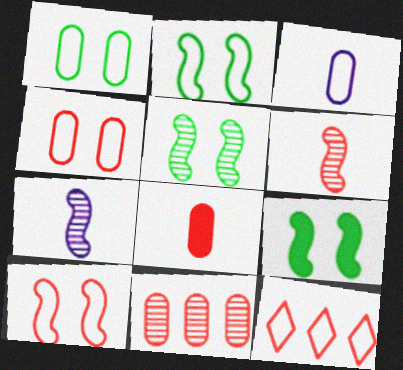[[2, 3, 12], 
[2, 5, 9], 
[4, 8, 11]]